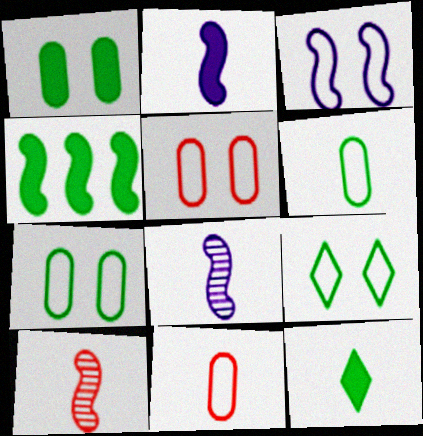[[1, 4, 12], 
[3, 4, 10], 
[3, 5, 9], 
[8, 11, 12]]